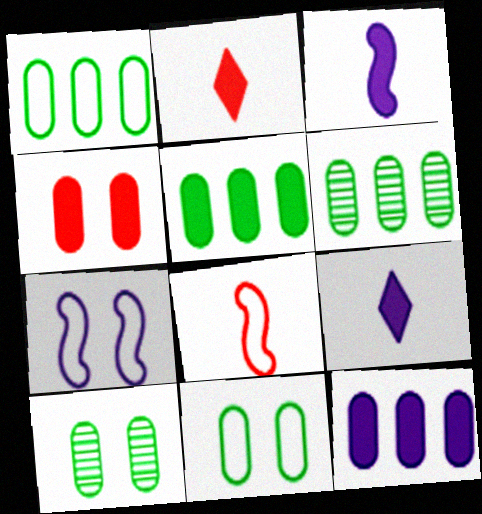[[1, 5, 6], 
[2, 6, 7]]